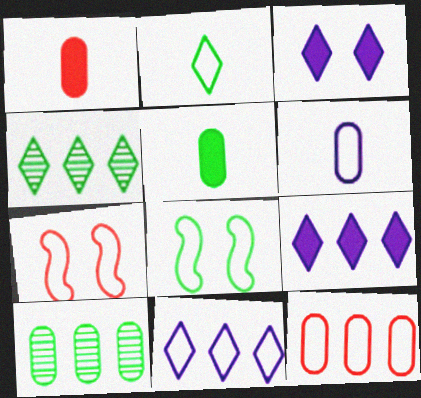[[4, 5, 8]]